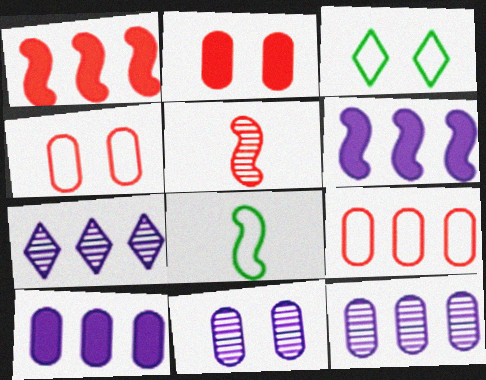[[2, 7, 8], 
[3, 5, 10]]